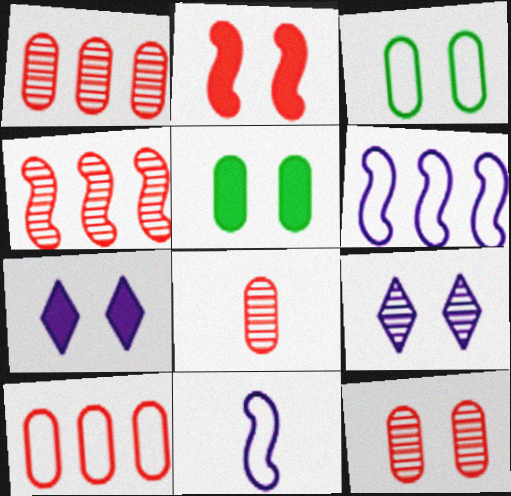[[1, 8, 12], 
[2, 3, 9], 
[2, 5, 7]]